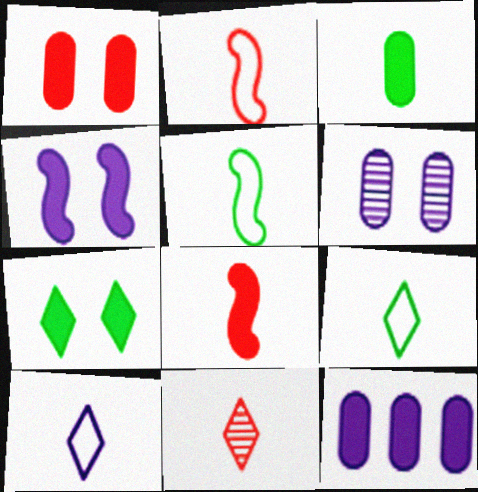[[1, 3, 12], 
[1, 4, 7], 
[7, 8, 12]]